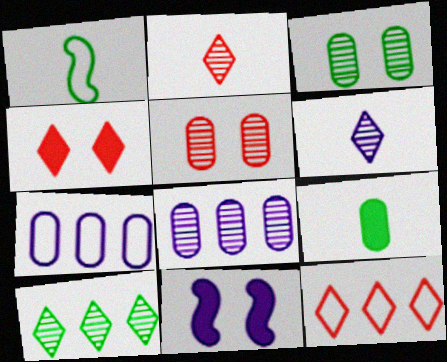[[1, 4, 8], 
[2, 4, 12], 
[5, 7, 9], 
[6, 7, 11]]